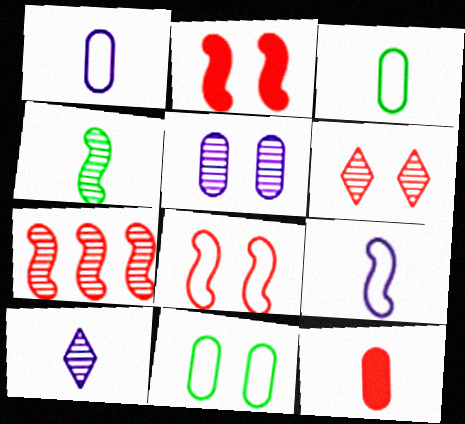[]